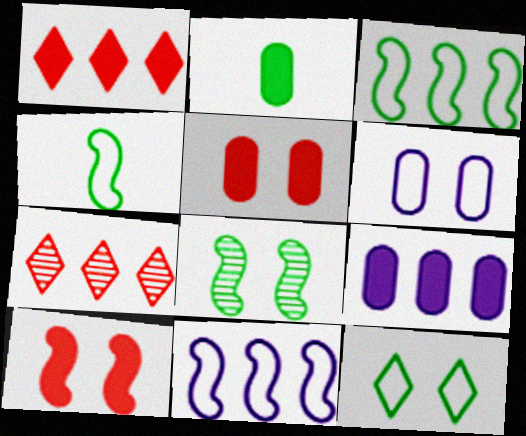[[2, 5, 9], 
[3, 7, 9]]